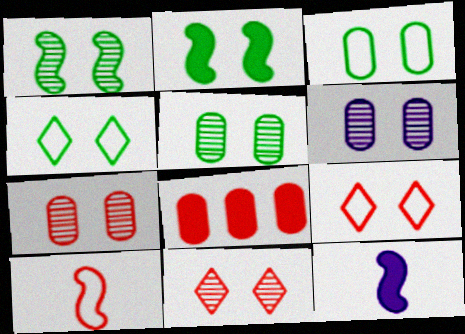[[1, 6, 11], 
[2, 4, 5], 
[2, 6, 9], 
[5, 6, 7], 
[8, 10, 11]]